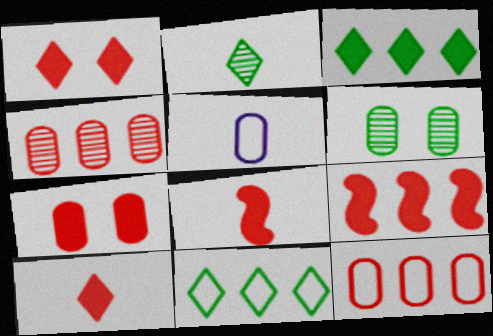[[2, 5, 8], 
[7, 9, 10]]